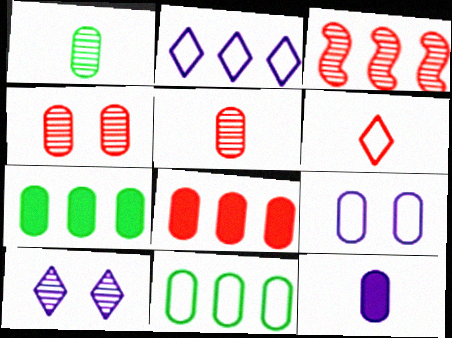[[1, 3, 10], 
[1, 8, 9], 
[2, 3, 7], 
[4, 11, 12], 
[5, 7, 9]]